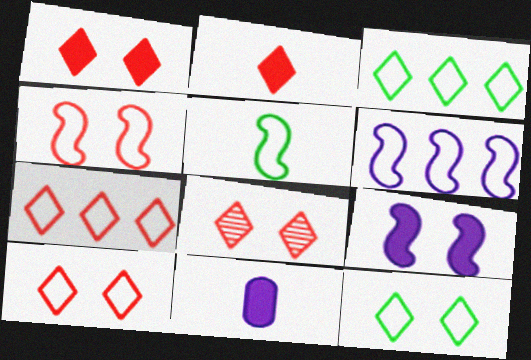[[1, 8, 10], 
[2, 7, 8], 
[4, 5, 6]]